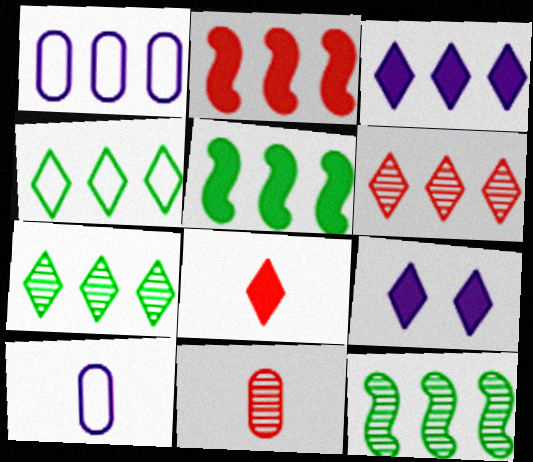[[1, 2, 7], 
[1, 5, 6], 
[3, 4, 6]]